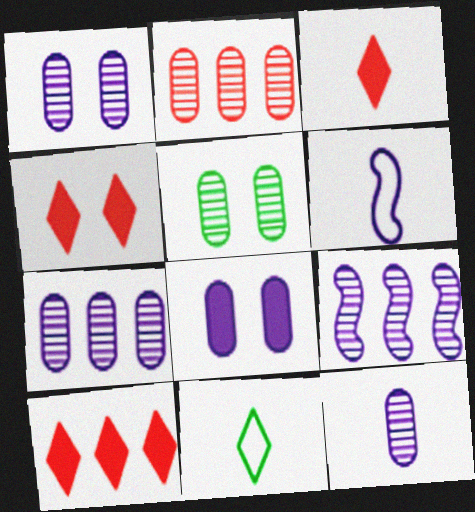[[1, 7, 12], 
[2, 5, 12], 
[3, 4, 10], 
[5, 6, 10]]